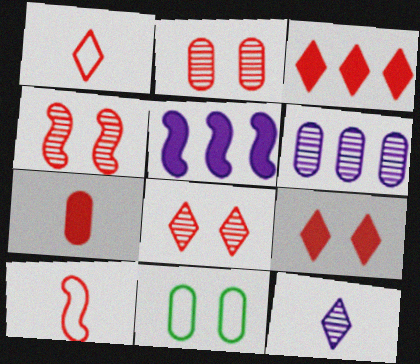[[1, 3, 8], 
[2, 3, 10], 
[2, 4, 8], 
[6, 7, 11]]